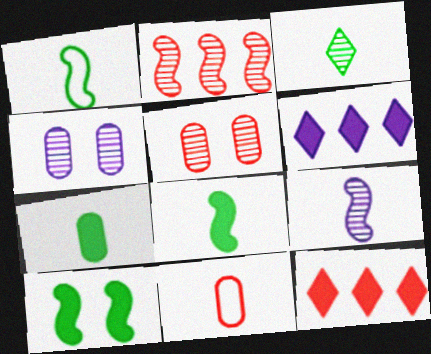[[1, 3, 7], 
[1, 4, 12], 
[1, 5, 6], 
[2, 3, 4]]